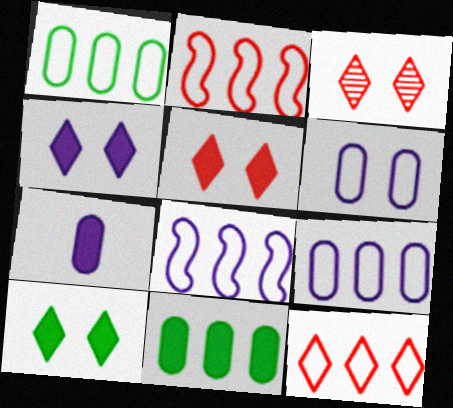[[1, 8, 12], 
[4, 5, 10]]